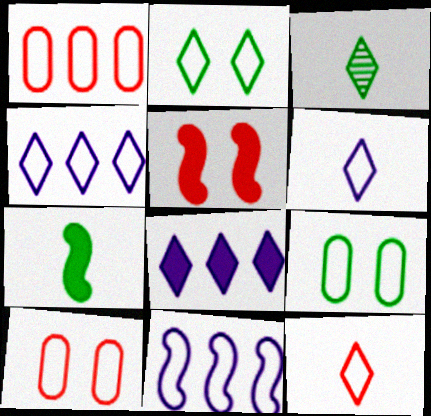[[2, 4, 12], 
[9, 11, 12]]